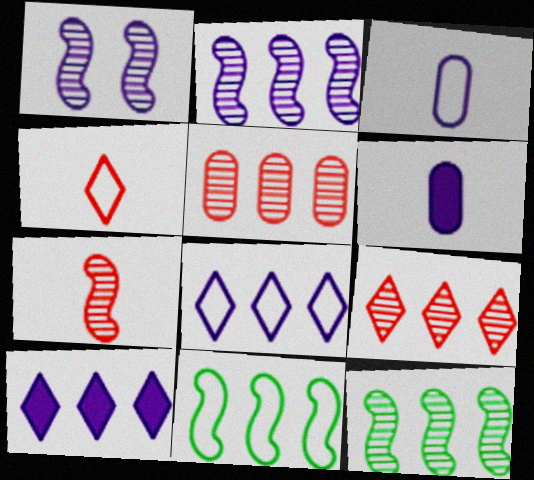[[1, 3, 10], 
[1, 6, 8], 
[1, 7, 12], 
[5, 10, 11]]